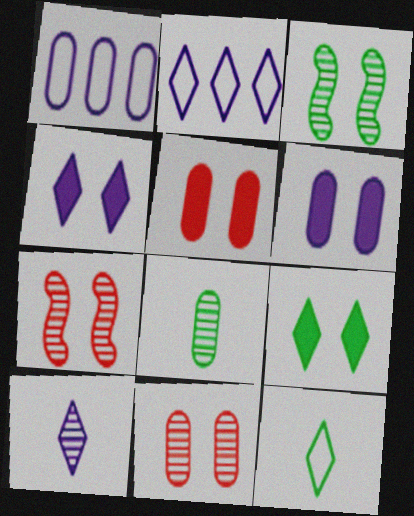[[1, 5, 8], 
[2, 4, 10]]